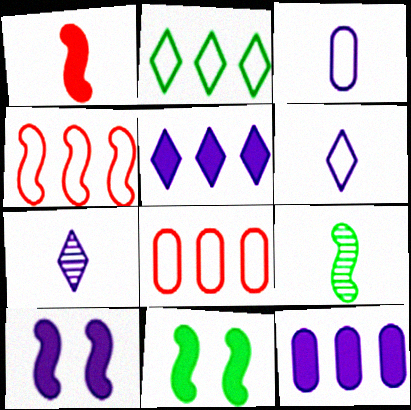[[4, 9, 10], 
[7, 8, 11]]